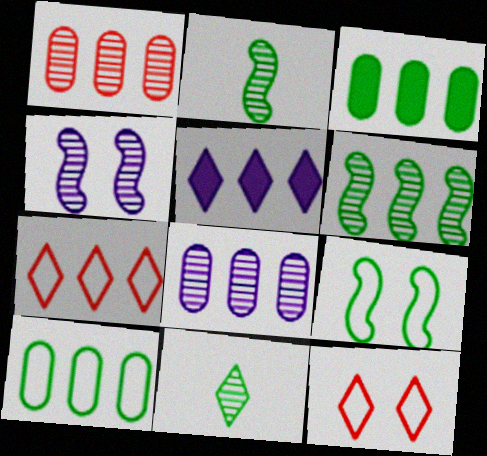[[1, 4, 11], 
[3, 9, 11], 
[5, 11, 12]]